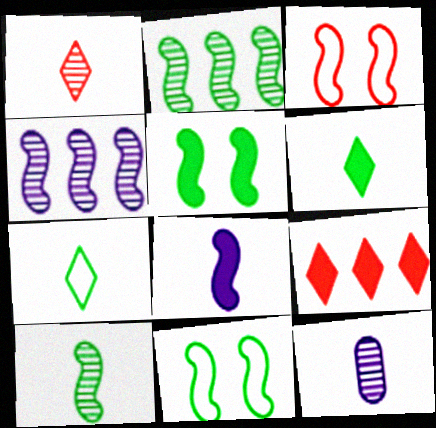[[1, 10, 12], 
[2, 3, 8], 
[9, 11, 12]]